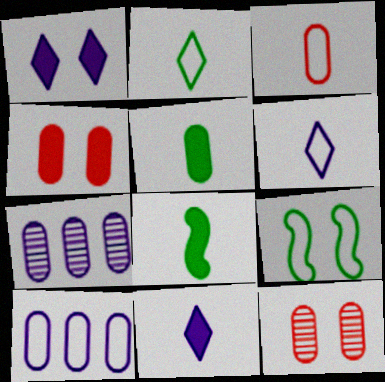[[1, 9, 12], 
[5, 10, 12]]